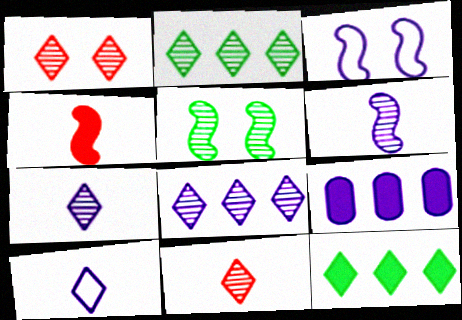[[1, 2, 7], 
[1, 10, 12], 
[3, 7, 9]]